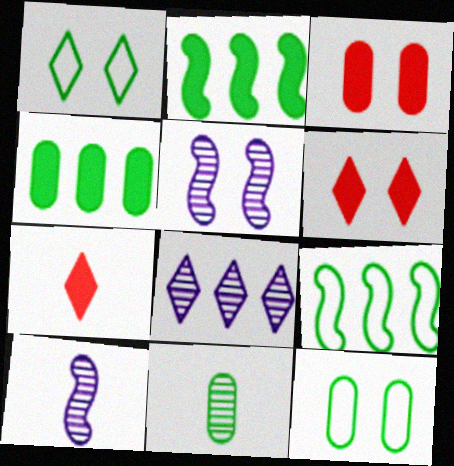[[1, 2, 11], 
[1, 3, 5], 
[1, 7, 8], 
[4, 11, 12], 
[5, 6, 12]]